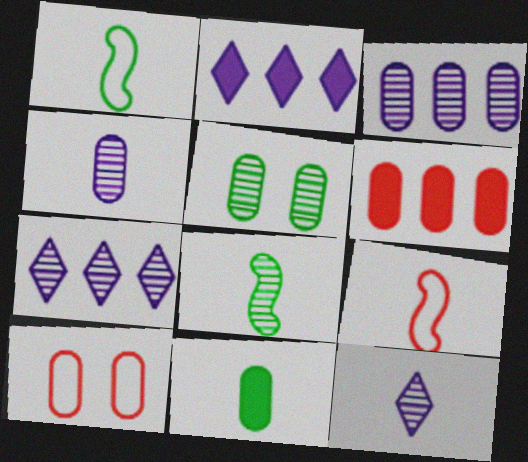[[2, 5, 9], 
[2, 8, 10], 
[3, 10, 11], 
[9, 11, 12]]